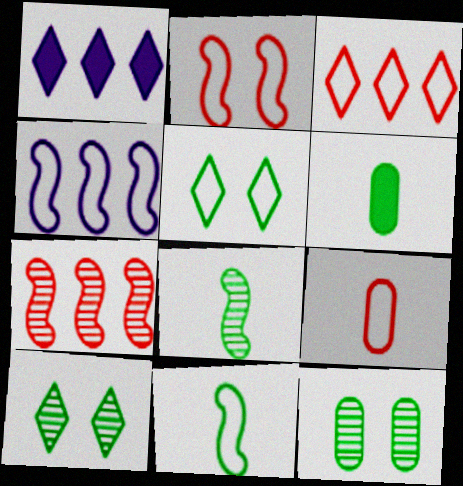[[2, 3, 9], 
[2, 4, 11], 
[4, 5, 9]]